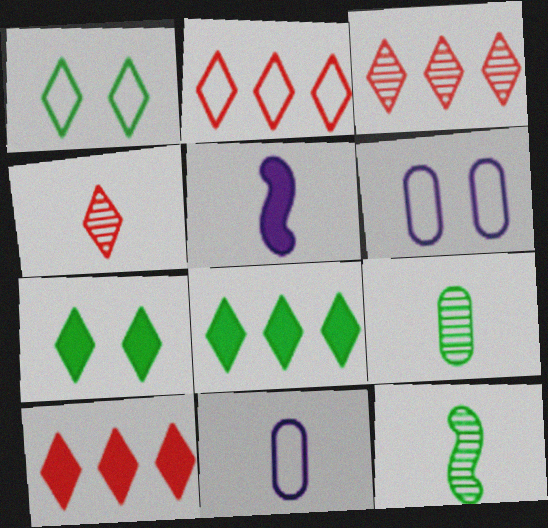[[2, 3, 10], 
[6, 10, 12]]